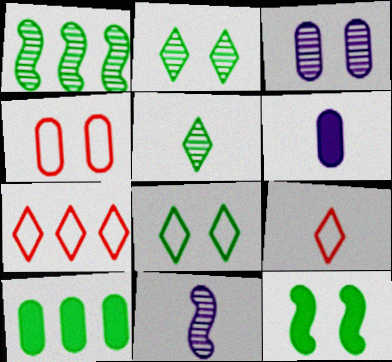[]